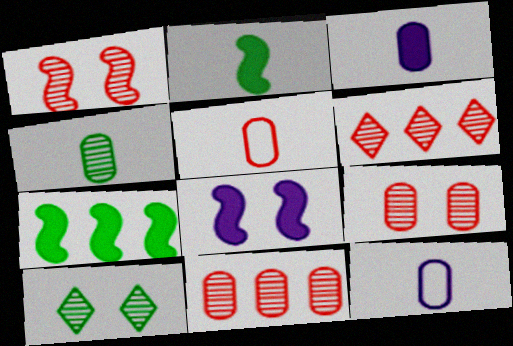[[3, 4, 5]]